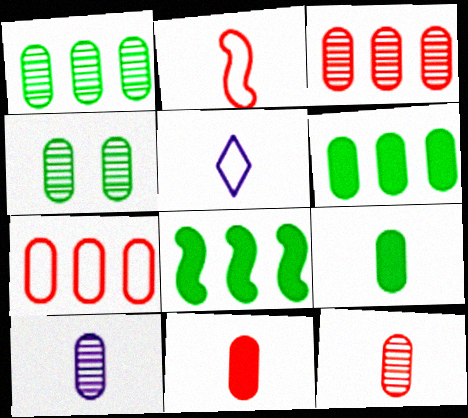[[3, 4, 10]]